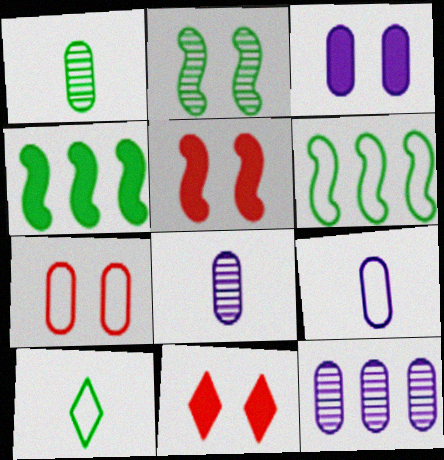[[3, 9, 12], 
[5, 10, 12], 
[6, 8, 11]]